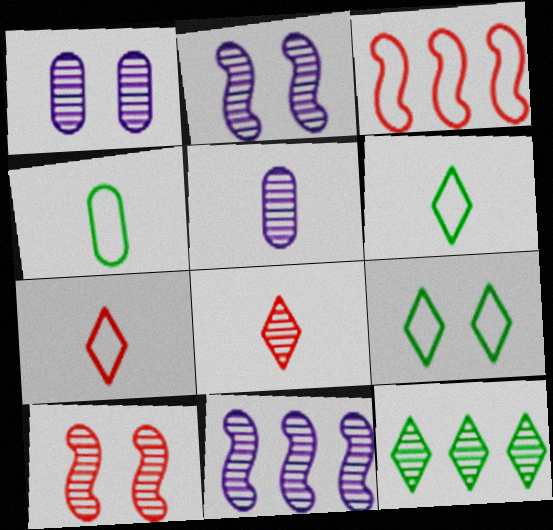[[5, 10, 12]]